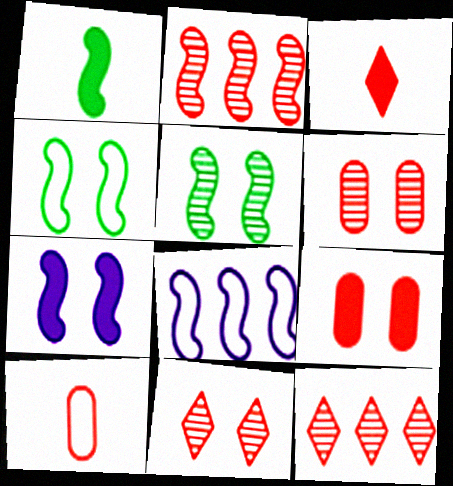[]